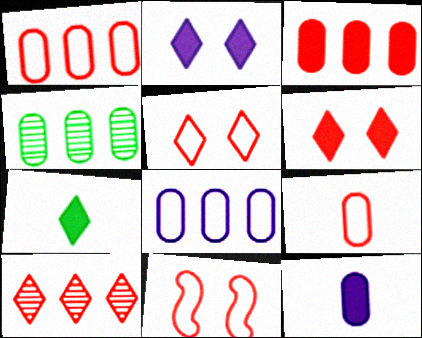[[3, 4, 8]]